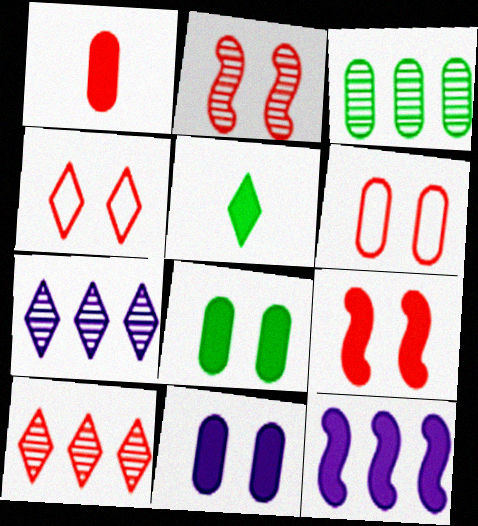[[4, 5, 7]]